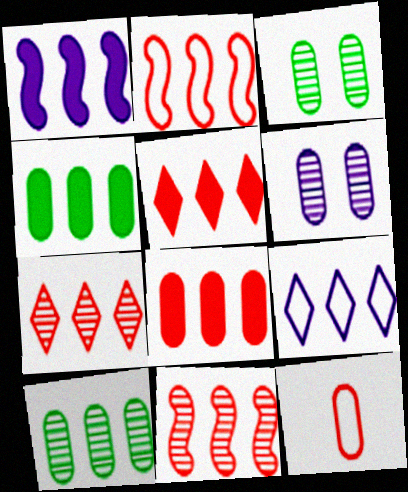[[1, 4, 5], 
[2, 7, 8], 
[4, 6, 12], 
[4, 9, 11]]